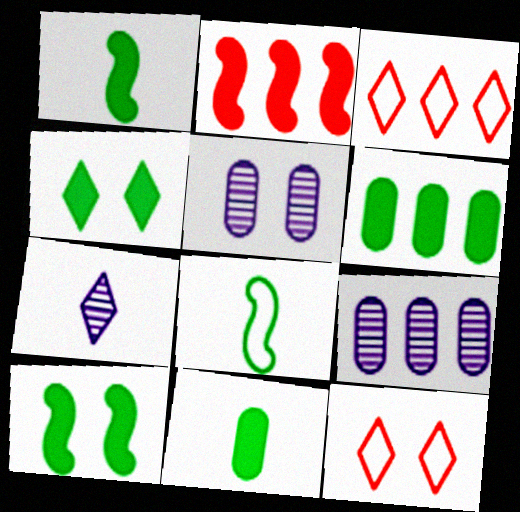[[1, 3, 5], 
[1, 4, 6], 
[1, 9, 12], 
[3, 4, 7], 
[5, 10, 12]]